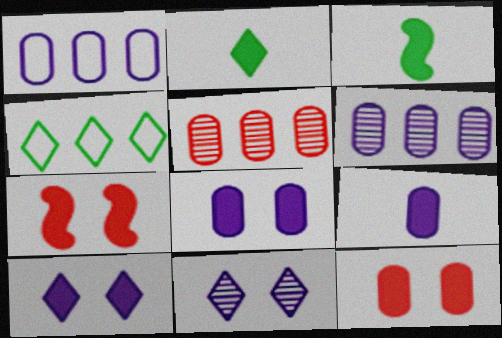[]